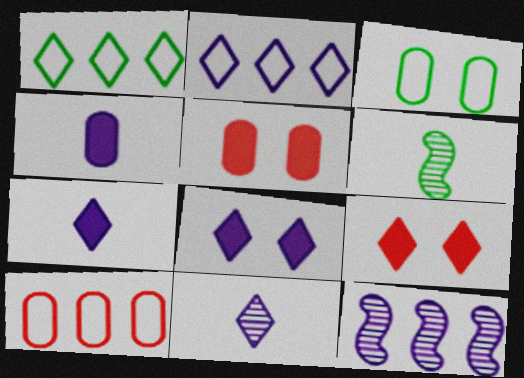[[1, 9, 11], 
[2, 5, 6], 
[2, 8, 11], 
[6, 8, 10]]